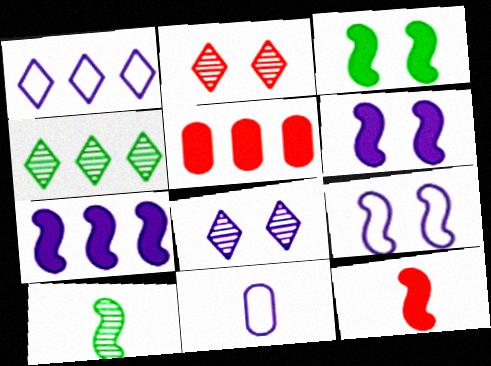[[1, 9, 11], 
[3, 7, 12], 
[7, 8, 11]]